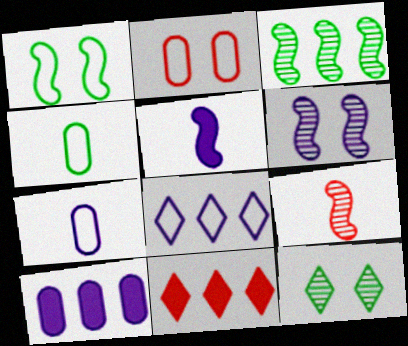[[2, 9, 11], 
[3, 6, 9], 
[4, 6, 11]]